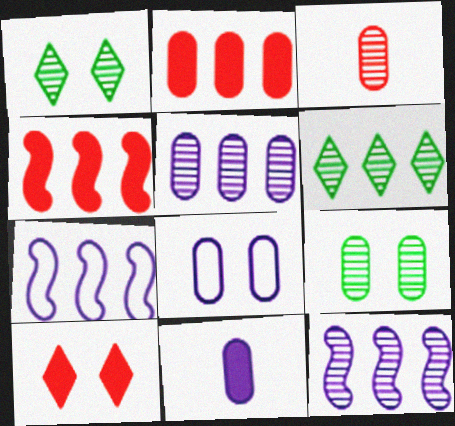[[1, 3, 12], 
[2, 6, 7], 
[3, 5, 9], 
[5, 8, 11]]